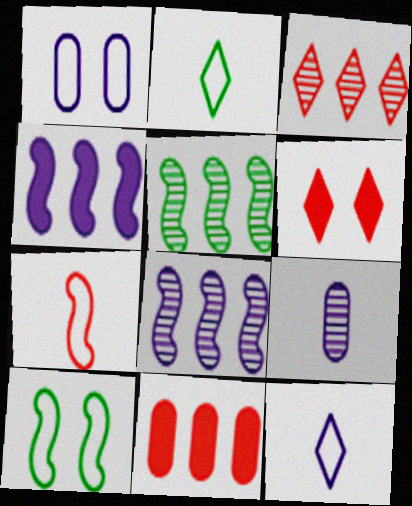[]